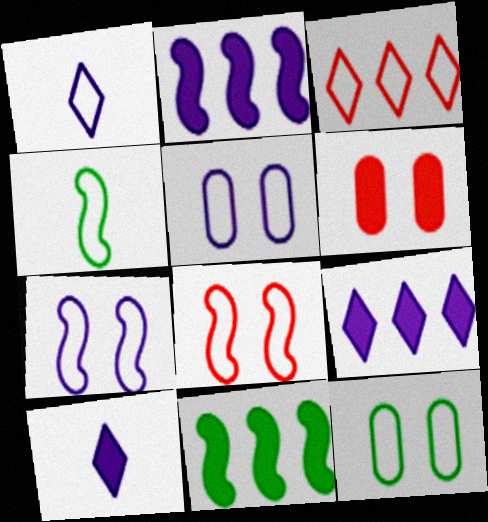[[3, 4, 5], 
[6, 10, 11]]